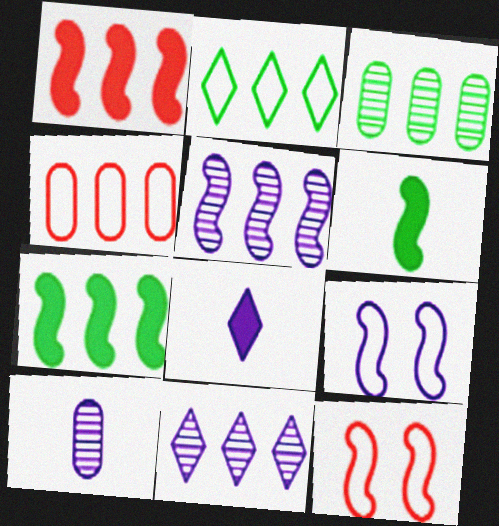[[2, 3, 7], 
[3, 8, 12], 
[4, 7, 11], 
[5, 6, 12]]